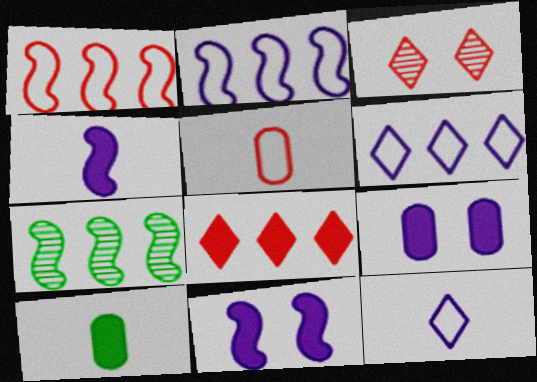[[2, 3, 10], 
[8, 10, 11]]